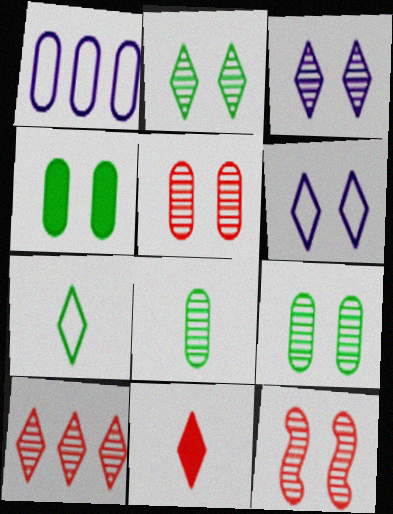[[3, 9, 12], 
[4, 6, 12]]